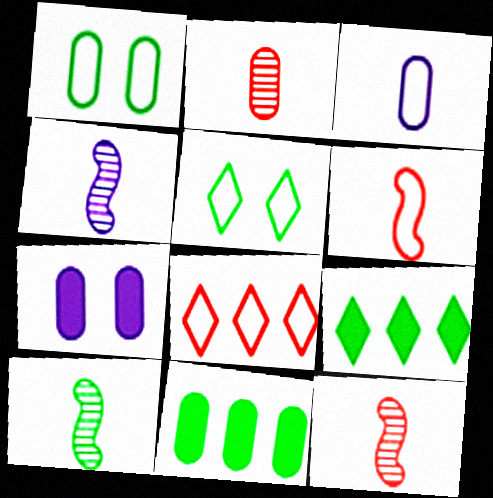[[1, 9, 10], 
[4, 10, 12], 
[5, 10, 11], 
[7, 8, 10]]